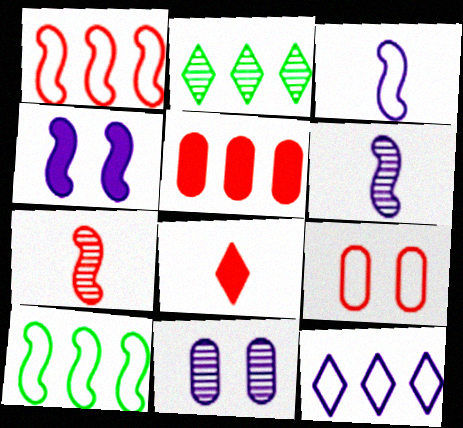[[2, 7, 11], 
[4, 7, 10], 
[8, 10, 11]]